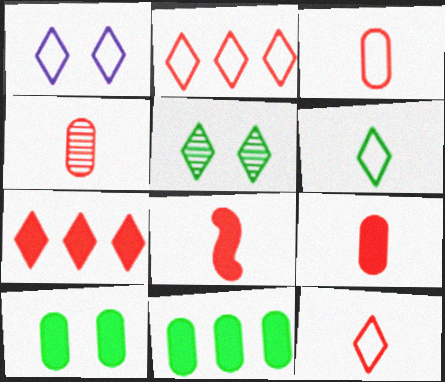[[1, 2, 6], 
[3, 4, 9], 
[4, 8, 12]]